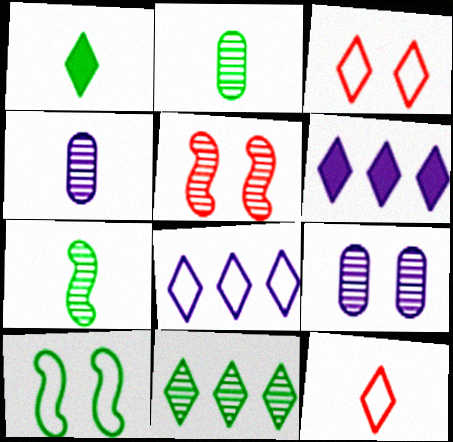[[4, 5, 11]]